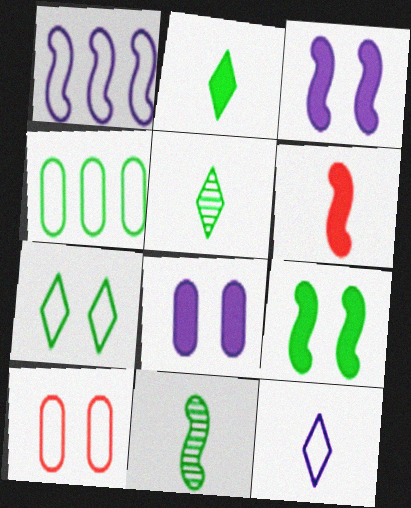[[4, 5, 9]]